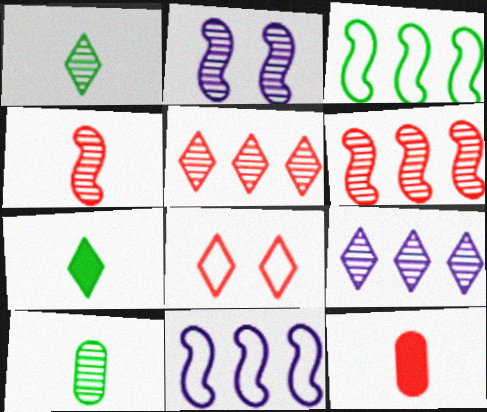[[2, 5, 10], 
[6, 8, 12], 
[7, 8, 9]]